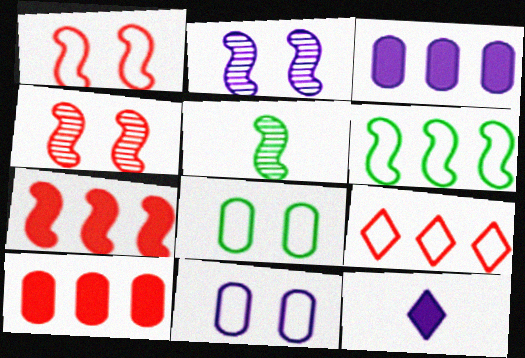[]